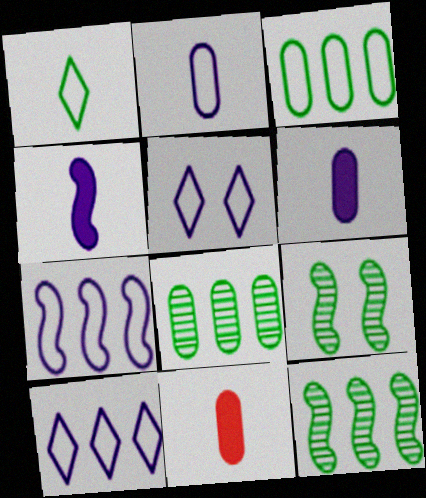[[2, 5, 7], 
[5, 11, 12], 
[9, 10, 11]]